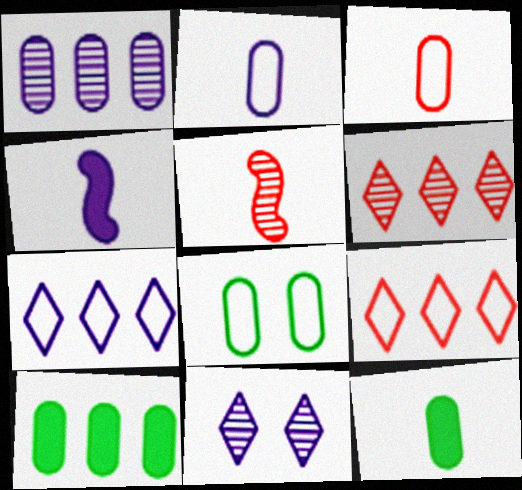[[4, 6, 8]]